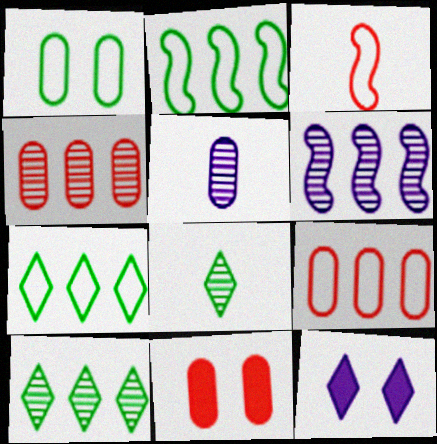[[4, 6, 10]]